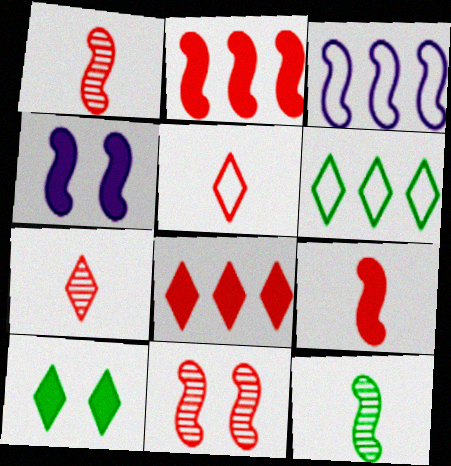[]